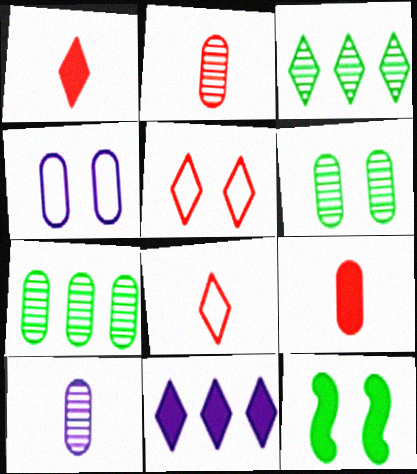[[4, 7, 9], 
[9, 11, 12]]